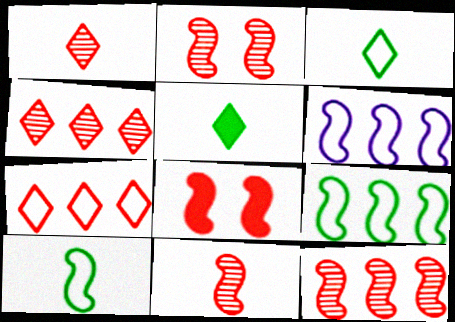[[2, 11, 12]]